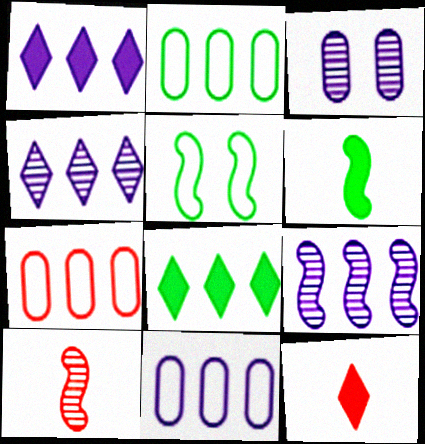[[1, 9, 11], 
[2, 7, 11], 
[7, 8, 9]]